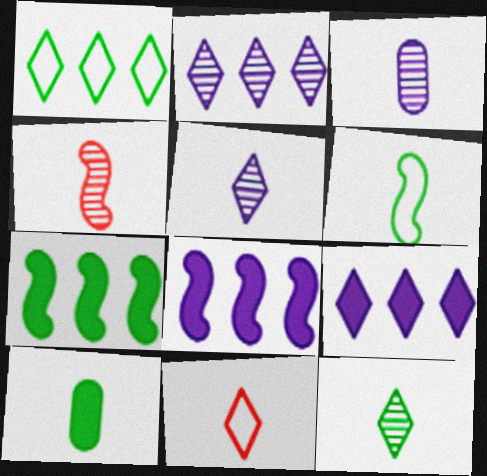[[3, 4, 12], 
[6, 10, 12]]